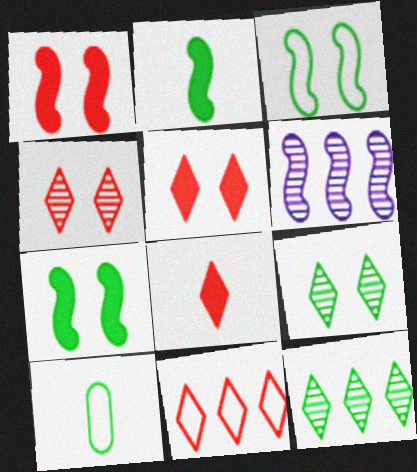[[4, 8, 11], 
[5, 6, 10], 
[7, 10, 12]]